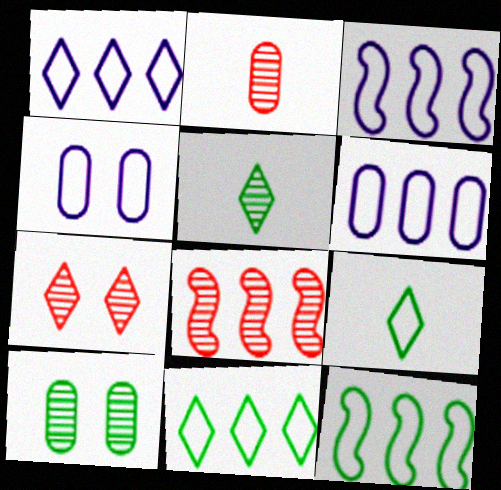[[1, 3, 6], 
[2, 7, 8]]